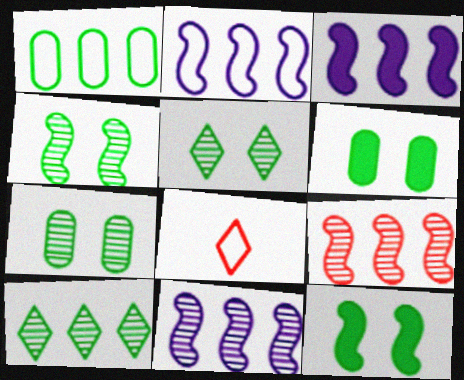[[2, 3, 11], 
[3, 7, 8], 
[4, 5, 7], 
[6, 8, 11]]